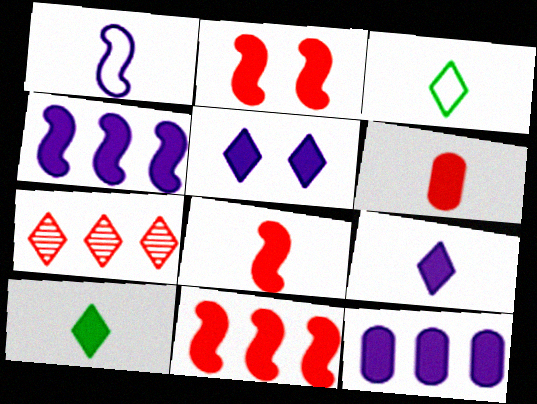[[2, 8, 11], 
[2, 10, 12], 
[3, 5, 7]]